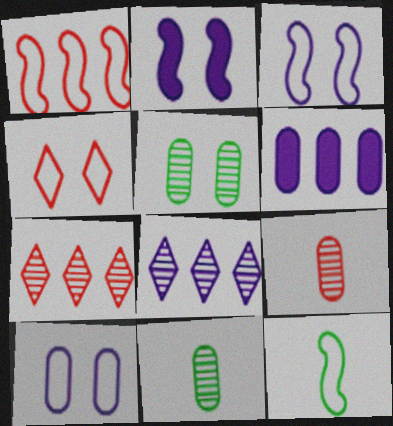[[1, 3, 12], 
[2, 4, 5]]